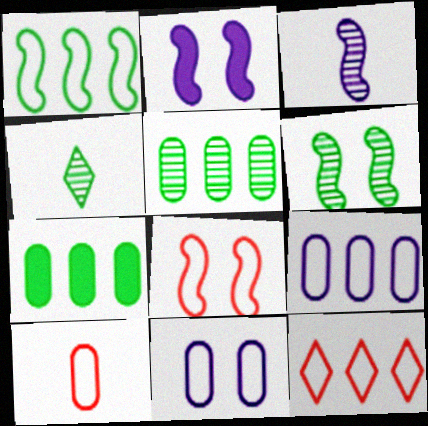[[1, 9, 12], 
[2, 6, 8], 
[4, 5, 6], 
[8, 10, 12]]